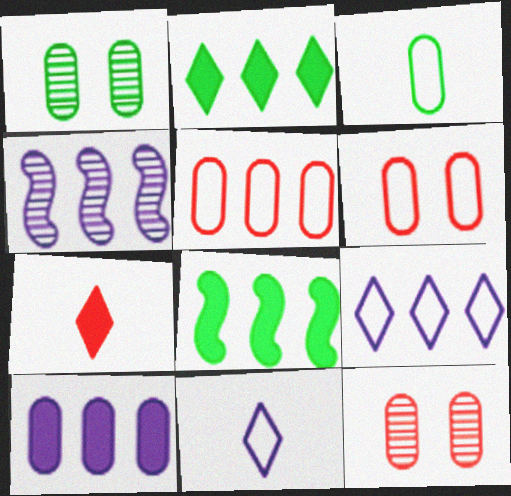[[2, 4, 5], 
[3, 10, 12], 
[4, 9, 10], 
[8, 11, 12]]